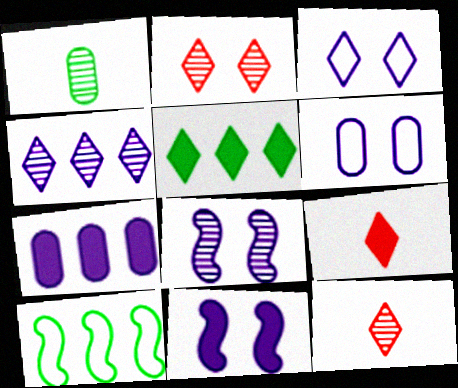[[3, 5, 12]]